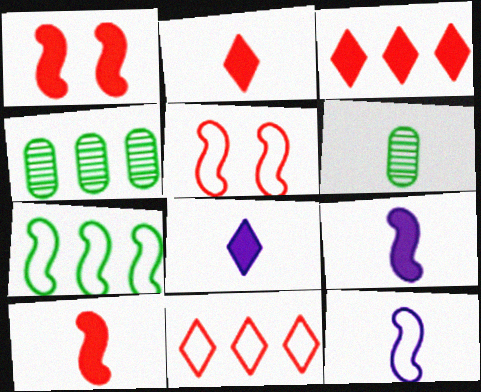[[2, 6, 12], 
[4, 5, 8], 
[5, 7, 12]]